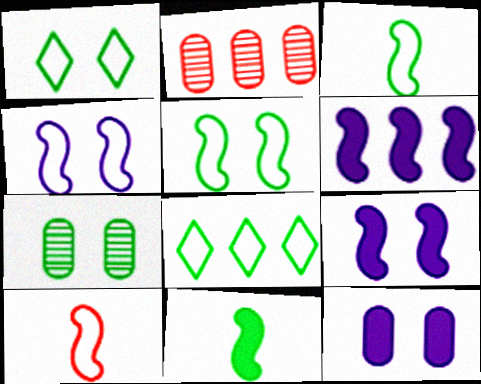[[2, 6, 8], 
[7, 8, 11]]